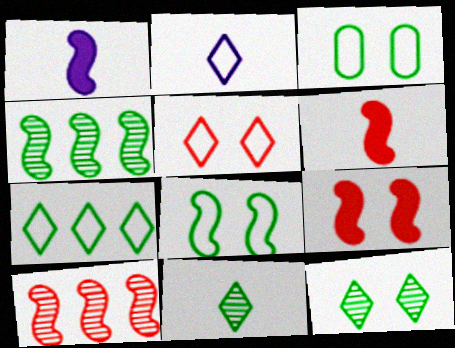[[1, 8, 10], 
[2, 5, 7]]